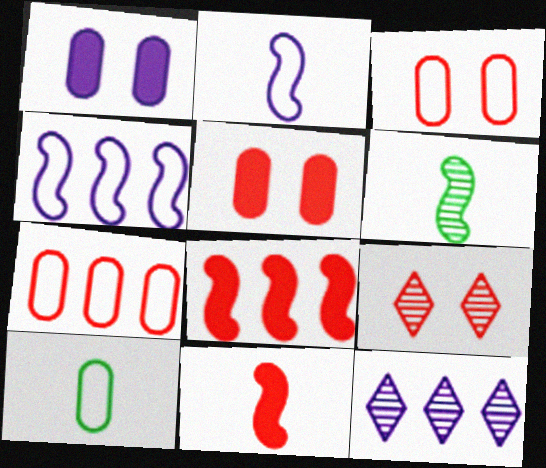[[1, 2, 12], 
[2, 6, 11], 
[7, 9, 11]]